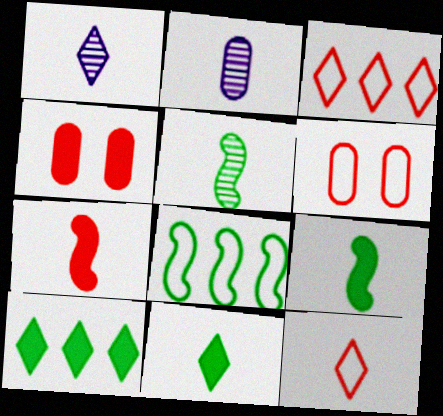[[1, 4, 8], 
[1, 11, 12], 
[2, 9, 12]]